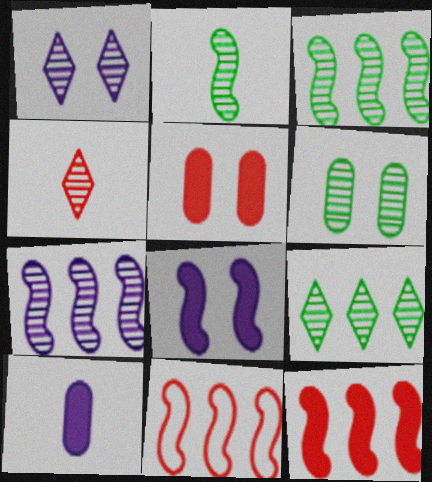[[1, 4, 9], 
[2, 6, 9], 
[2, 8, 11], 
[4, 5, 11], 
[4, 6, 7]]